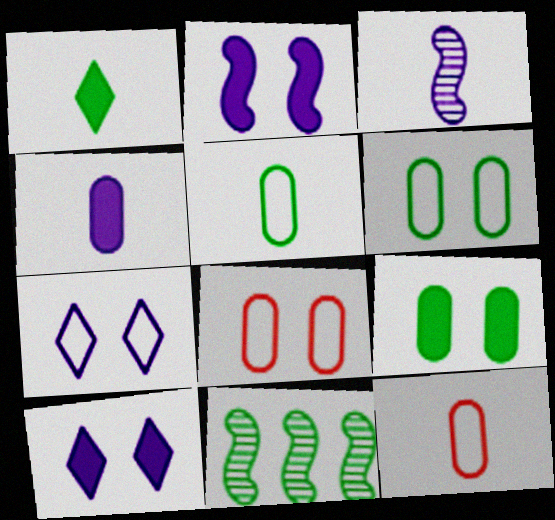[[1, 3, 12], 
[1, 6, 11], 
[10, 11, 12]]